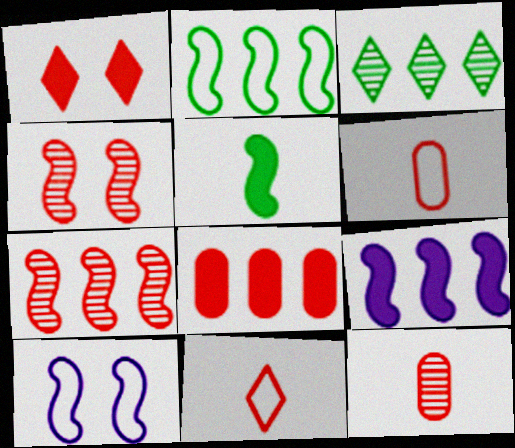[[1, 6, 7], 
[2, 7, 9], 
[4, 8, 11], 
[5, 7, 10]]